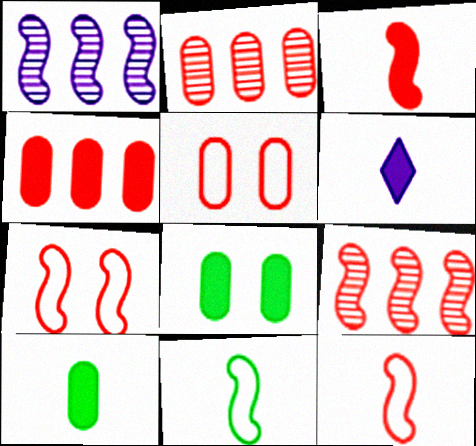[[3, 6, 10], 
[3, 7, 9]]